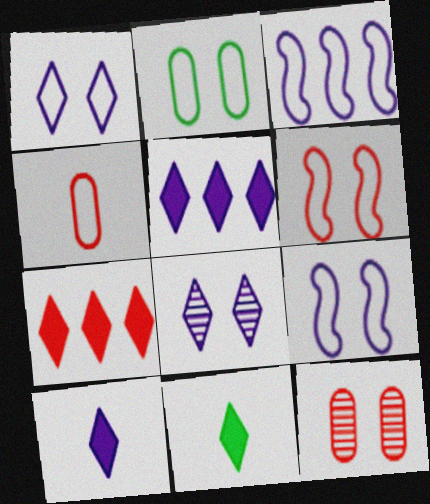[[1, 2, 6], 
[3, 11, 12]]